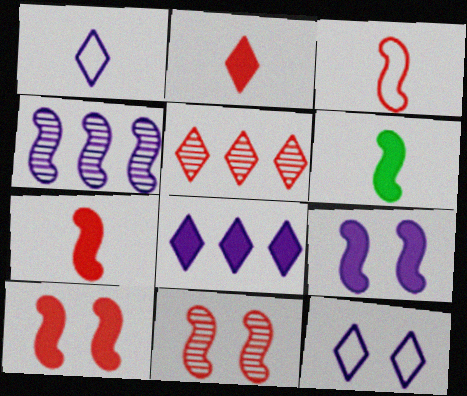[]